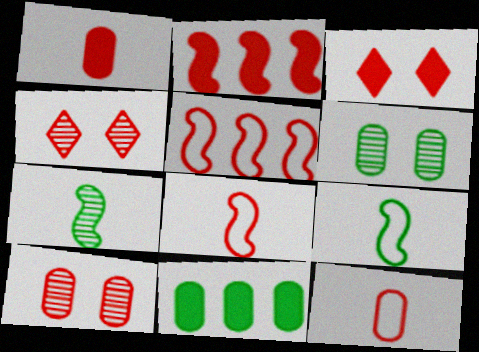[[1, 2, 3], 
[1, 4, 5], 
[2, 4, 12]]